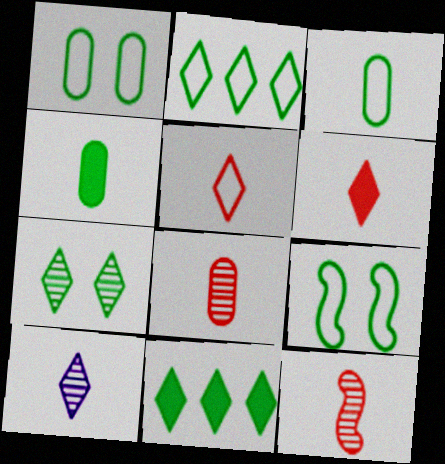[[2, 3, 9]]